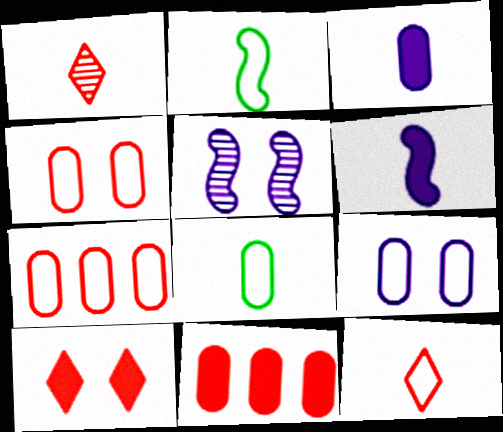[[1, 2, 3], 
[1, 6, 8], 
[7, 8, 9]]